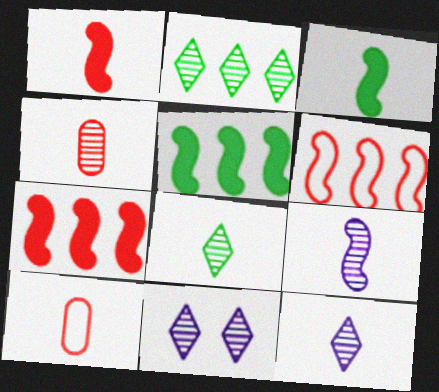[[3, 10, 12], 
[4, 8, 9], 
[5, 10, 11]]